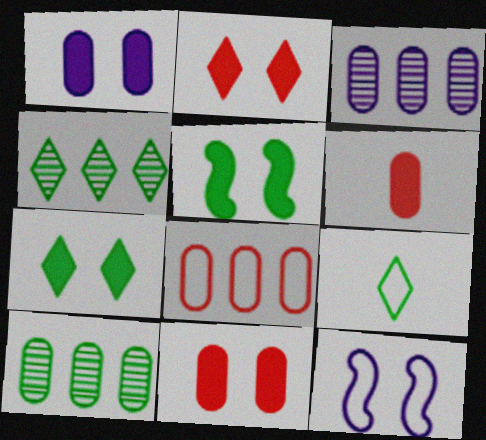[[1, 2, 5], 
[4, 6, 12], 
[4, 7, 9], 
[5, 9, 10], 
[8, 9, 12]]